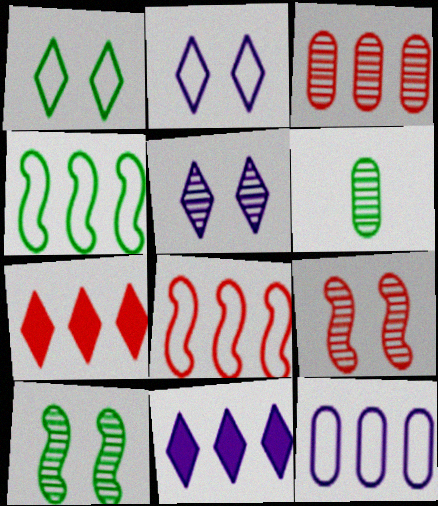[[3, 4, 11], 
[3, 7, 8]]